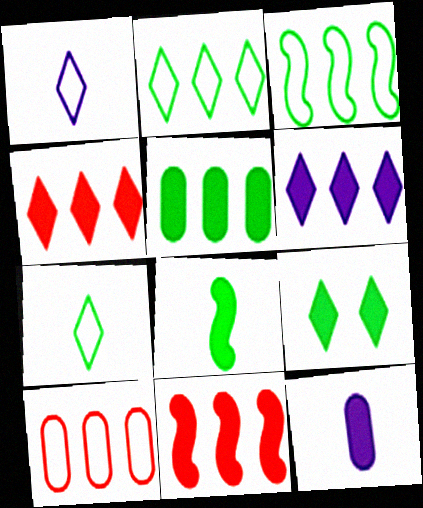[[5, 6, 11], 
[5, 8, 9], 
[9, 11, 12]]